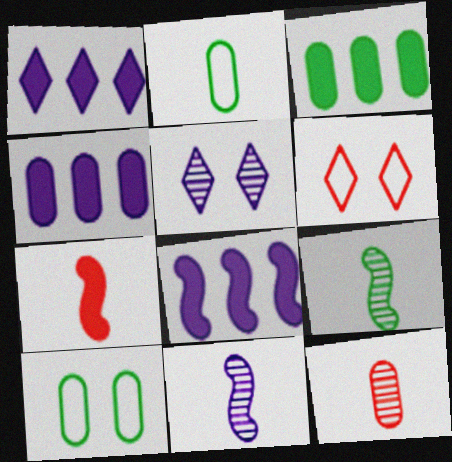[[1, 4, 8], 
[3, 6, 11], 
[4, 6, 9], 
[4, 10, 12]]